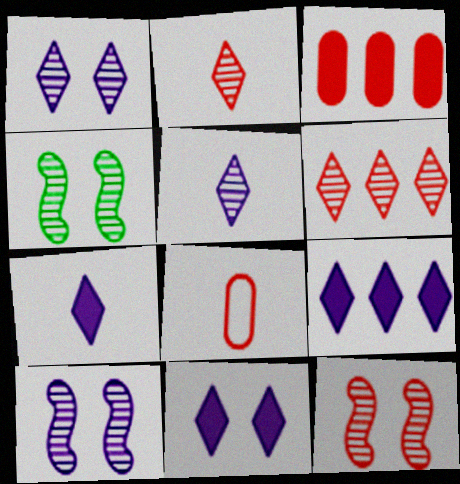[[4, 8, 9], 
[4, 10, 12], 
[7, 9, 11]]